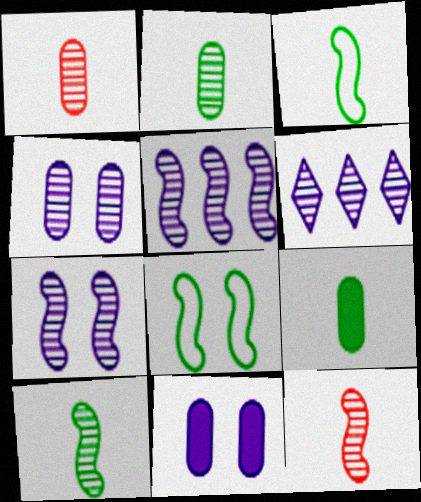[]